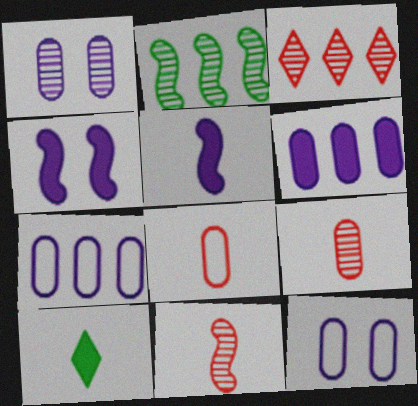[]